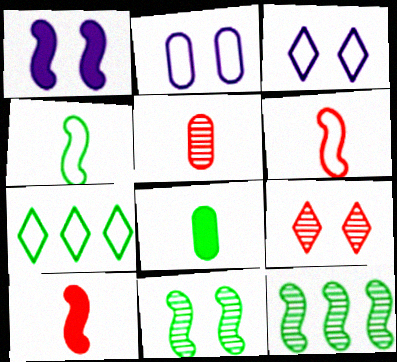[[1, 5, 7], 
[1, 6, 12], 
[2, 6, 7], 
[7, 8, 11]]